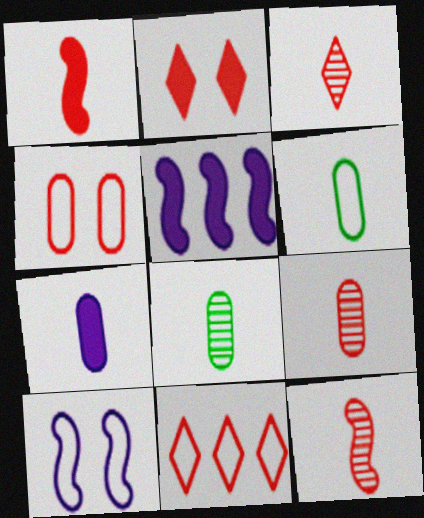[[2, 3, 11], 
[3, 9, 12], 
[6, 7, 9], 
[6, 10, 11]]